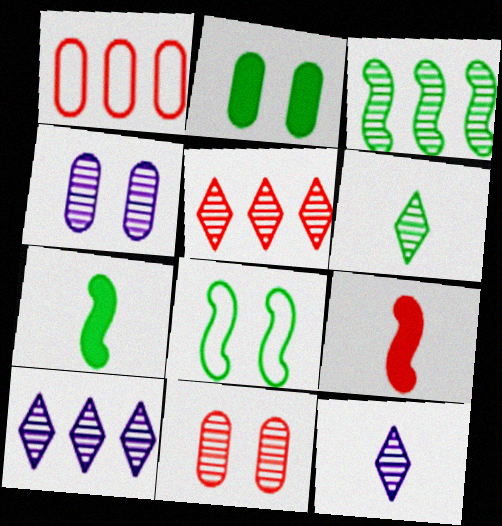[[3, 7, 8], 
[3, 11, 12]]